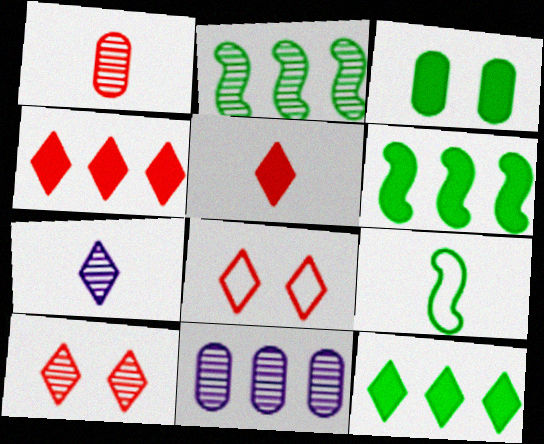[[7, 8, 12]]